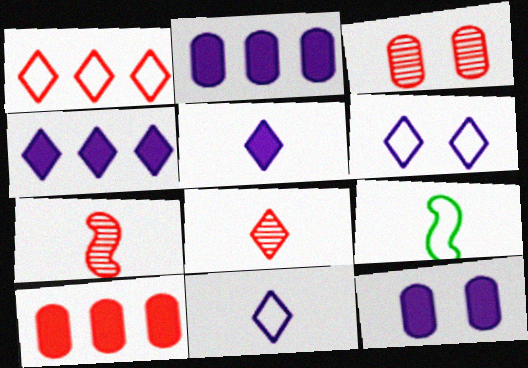[[3, 4, 9]]